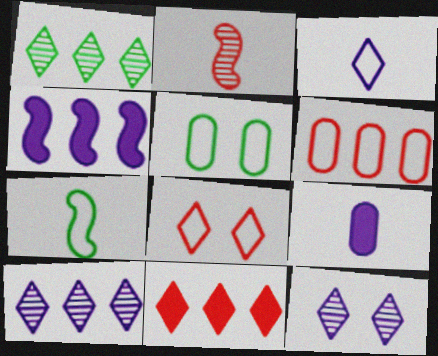[[1, 4, 6]]